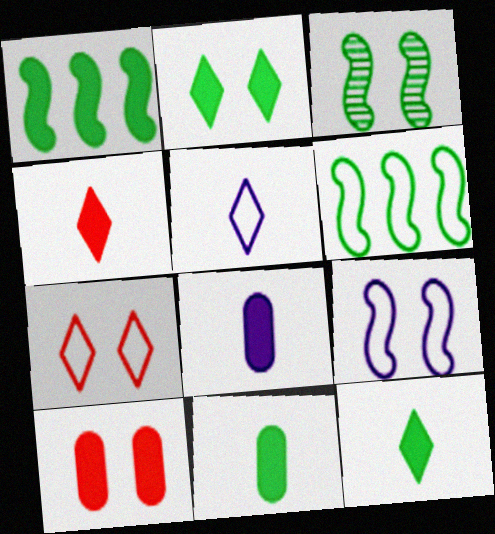[[1, 2, 11]]